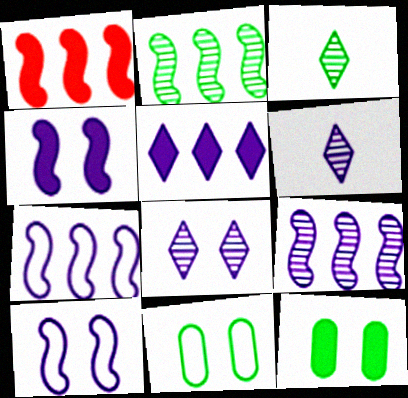[[1, 2, 7], 
[1, 6, 11]]